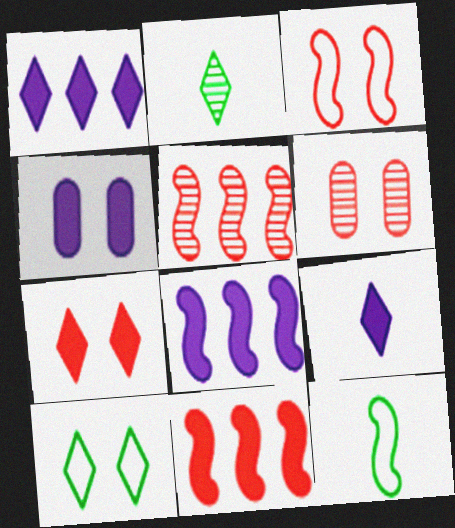[[1, 6, 12], 
[3, 6, 7], 
[4, 8, 9]]